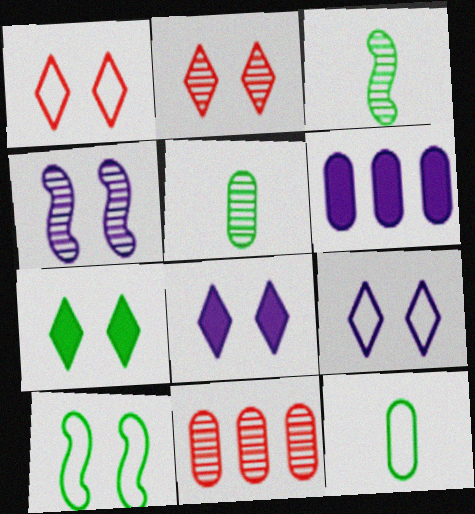[[1, 3, 6], 
[2, 7, 9]]